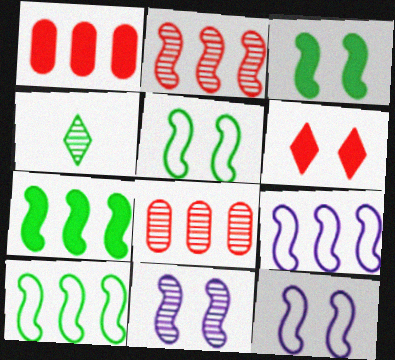[[1, 4, 12], 
[2, 7, 9], 
[4, 8, 11]]